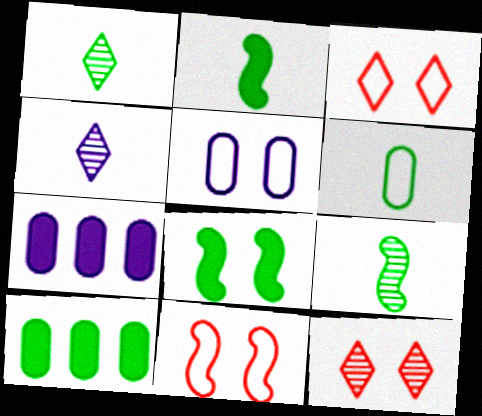[[1, 2, 6], 
[1, 7, 11], 
[3, 7, 9], 
[4, 10, 11], 
[5, 8, 12]]